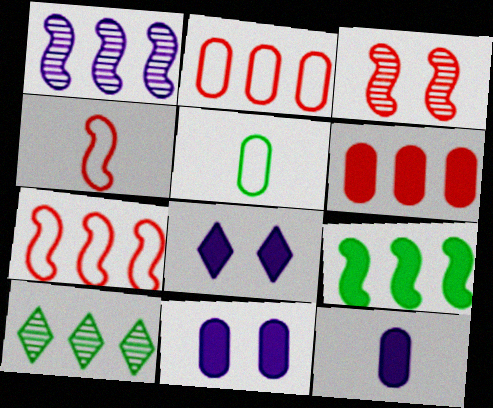[[1, 7, 9], 
[4, 10, 11]]